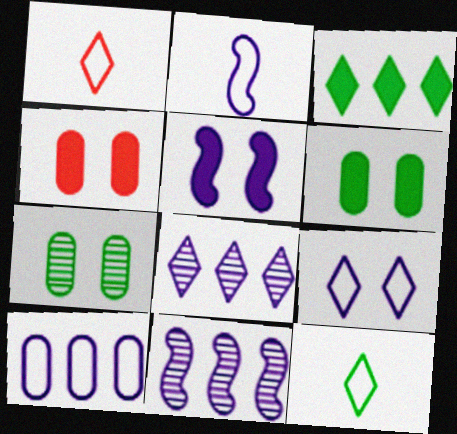[[1, 6, 11], 
[2, 5, 11], 
[2, 9, 10], 
[4, 11, 12]]